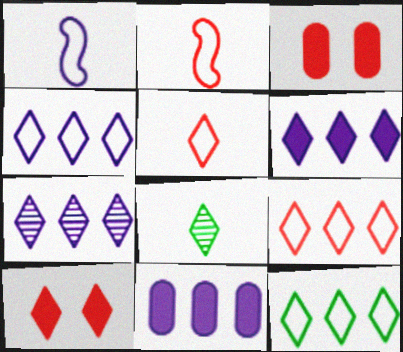[[4, 6, 7], 
[4, 8, 10], 
[4, 9, 12]]